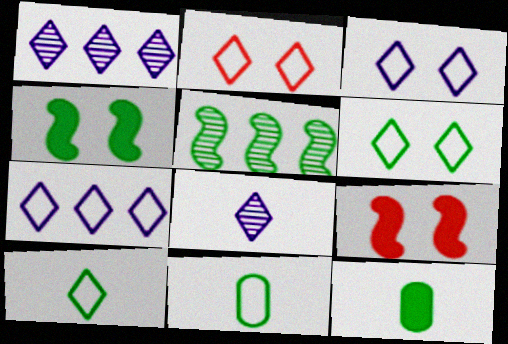[[1, 9, 11], 
[2, 3, 6], 
[2, 7, 10], 
[5, 6, 12]]